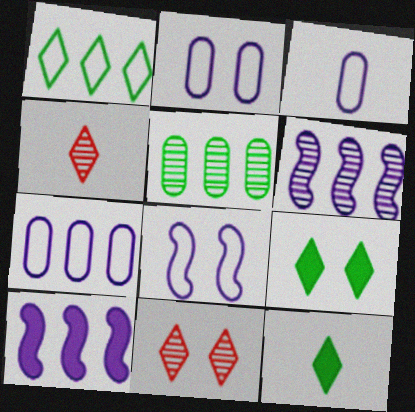[[2, 3, 7]]